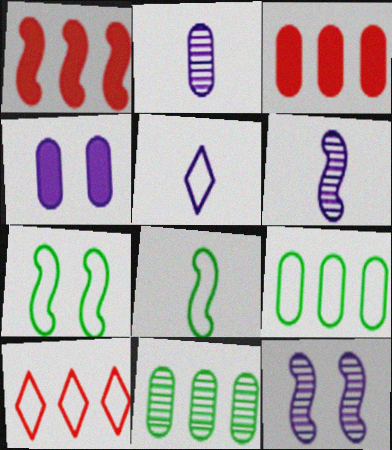[[1, 6, 7], 
[1, 8, 12]]